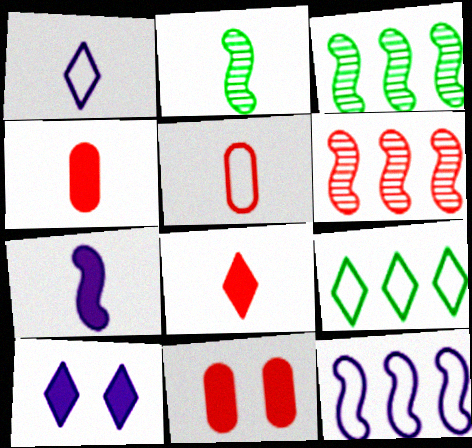[[1, 2, 4], 
[1, 3, 11], 
[3, 5, 10]]